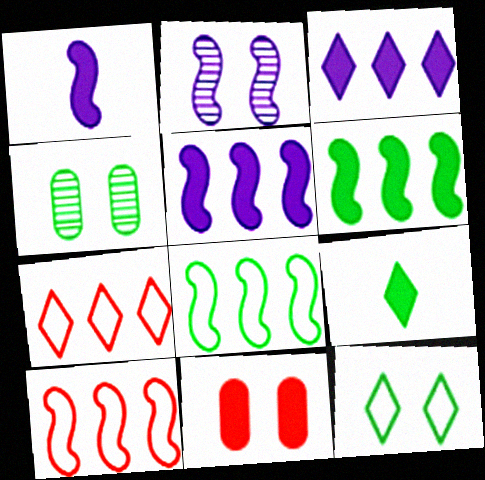[[1, 4, 7], 
[2, 11, 12], 
[4, 8, 9], 
[5, 9, 11]]